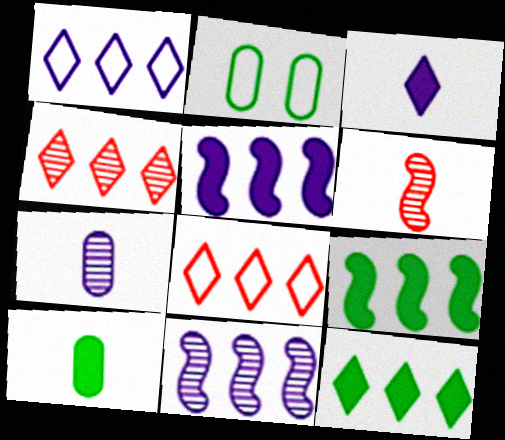[[1, 4, 12]]